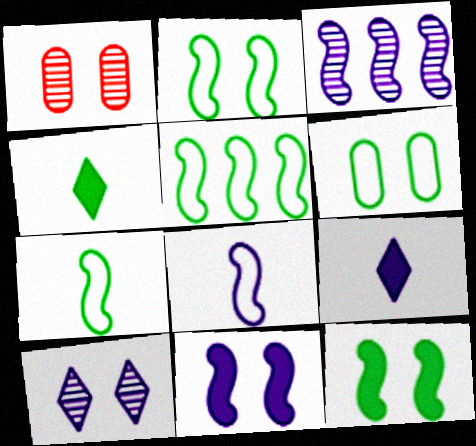[[1, 5, 9], 
[2, 5, 7], 
[3, 8, 11]]